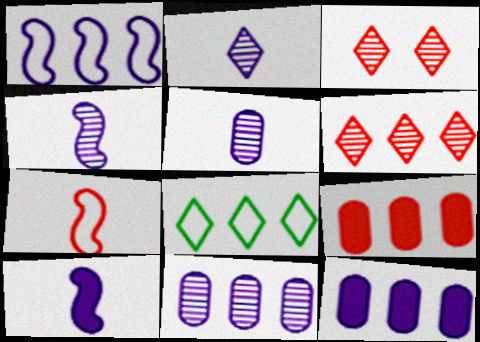[[2, 4, 5], 
[3, 7, 9]]